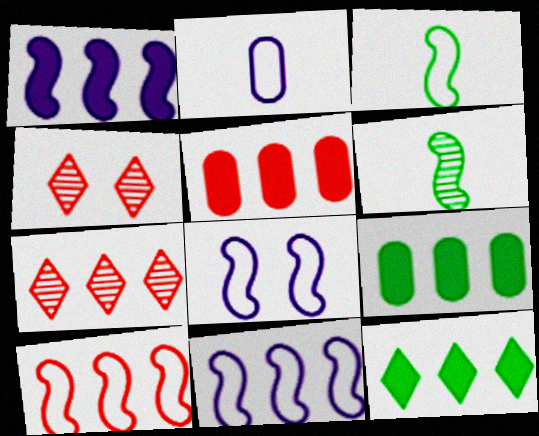[[1, 5, 12], 
[3, 8, 10], 
[5, 7, 10], 
[7, 9, 11]]